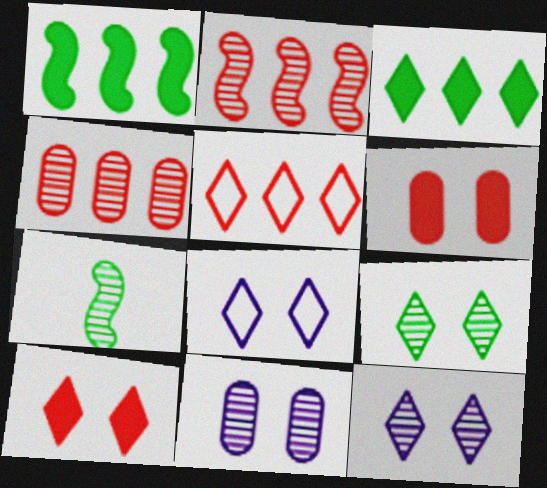[[4, 7, 12], 
[8, 9, 10]]